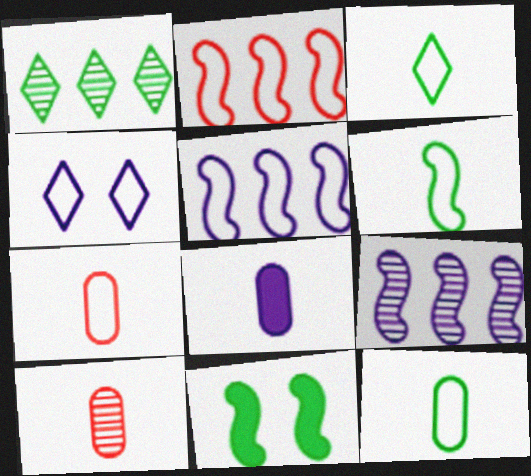[[1, 11, 12], 
[2, 4, 12], 
[3, 6, 12], 
[4, 8, 9], 
[8, 10, 12]]